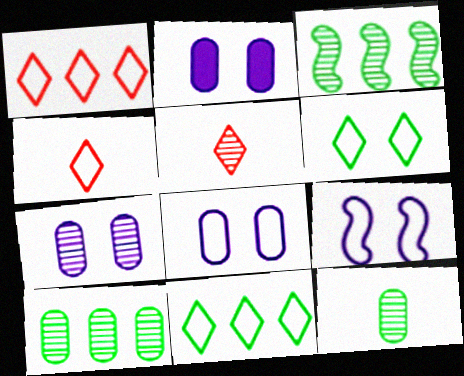[[2, 3, 4], 
[2, 7, 8], 
[3, 5, 7]]